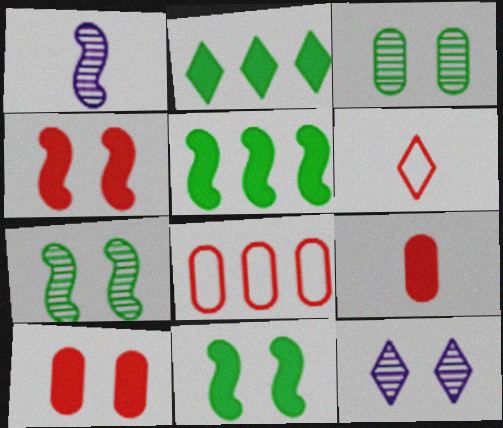[[2, 6, 12]]